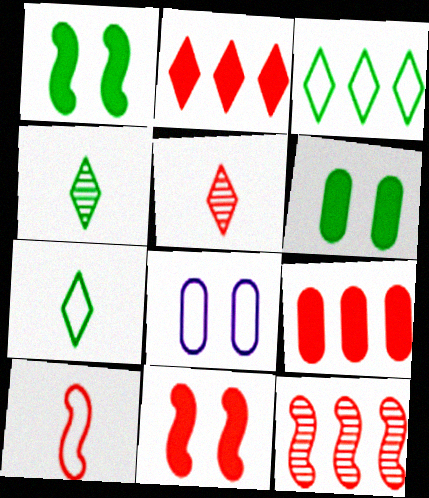[[3, 8, 10], 
[10, 11, 12]]